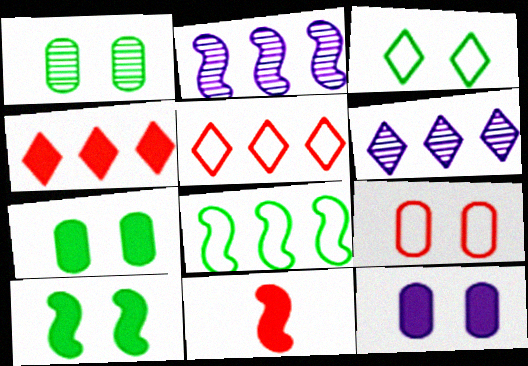[[1, 3, 10], 
[1, 9, 12]]